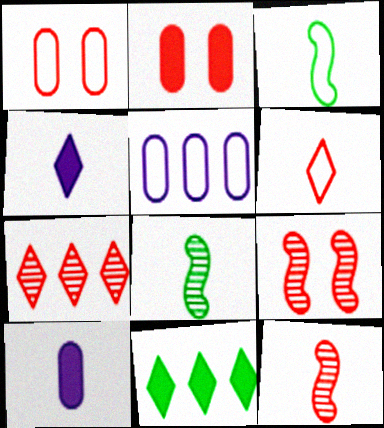[[6, 8, 10]]